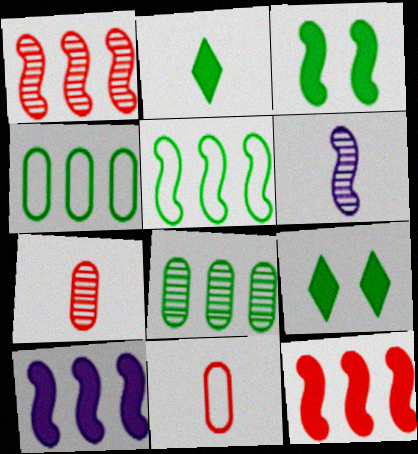[[1, 5, 10], 
[2, 6, 11]]